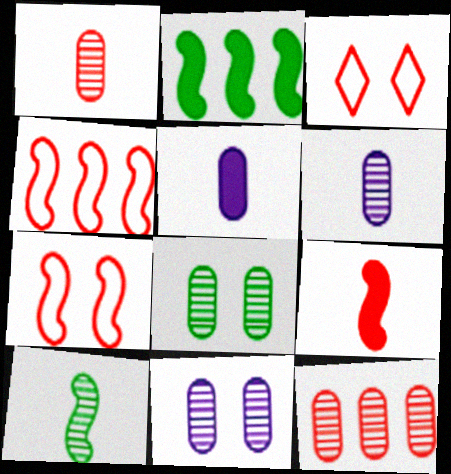[[2, 3, 6], 
[3, 9, 12], 
[6, 8, 12]]